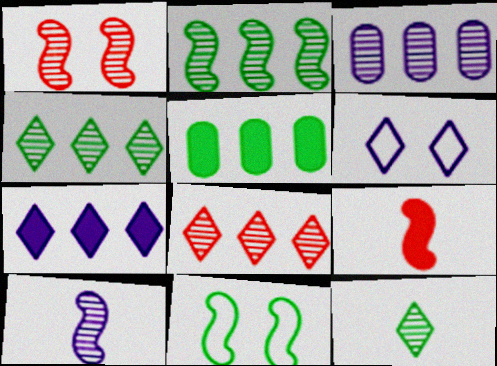[[1, 2, 10], 
[1, 3, 12], 
[2, 3, 8], 
[5, 11, 12]]